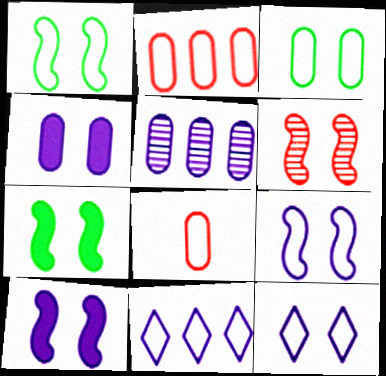[[1, 6, 10], 
[1, 8, 11], 
[6, 7, 9]]